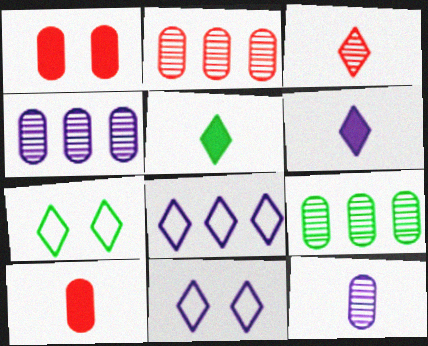[[2, 4, 9]]